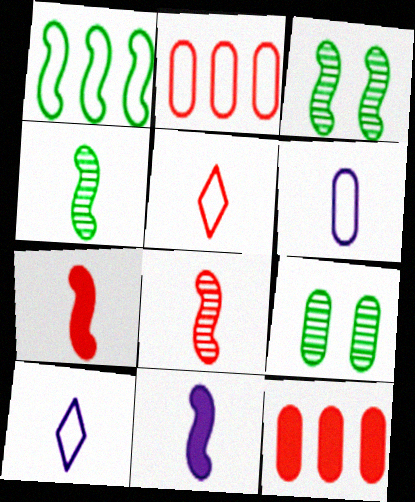[[3, 10, 12], 
[6, 9, 12]]